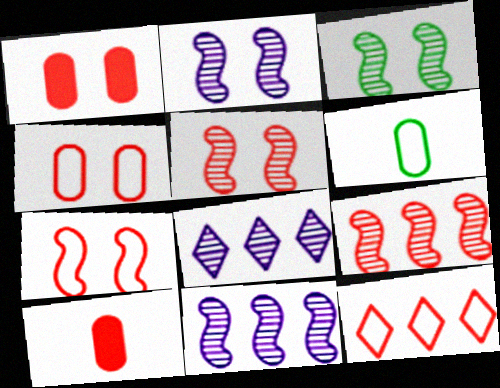[[2, 3, 5], 
[5, 10, 12]]